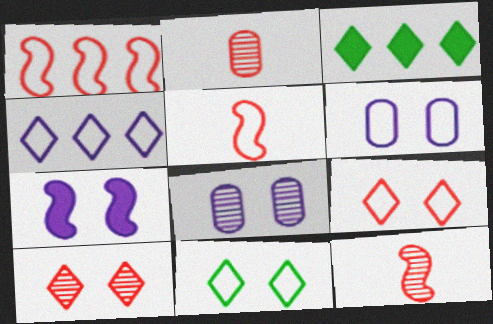[[3, 5, 8], 
[3, 6, 12]]